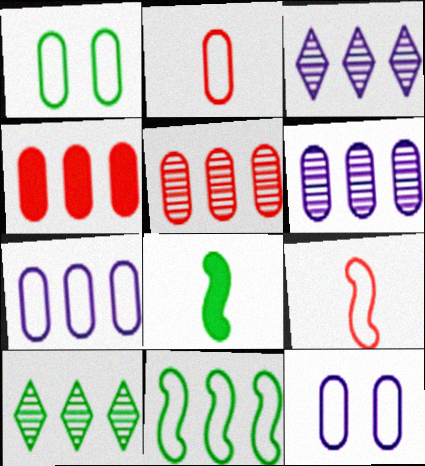[[1, 2, 7], 
[1, 8, 10], 
[3, 4, 11]]